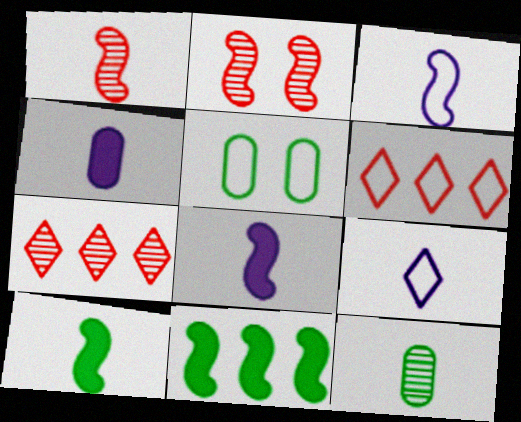[[1, 3, 10], 
[2, 3, 11], 
[3, 5, 6], 
[5, 7, 8]]